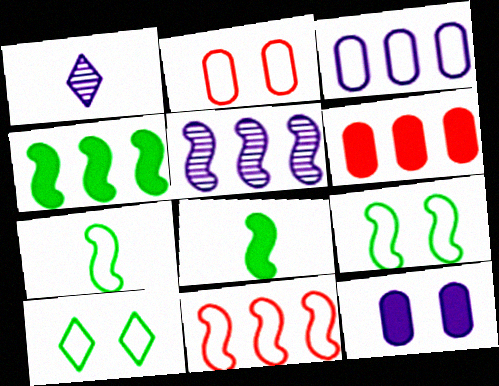[[1, 2, 4], 
[1, 6, 9], 
[4, 5, 11]]